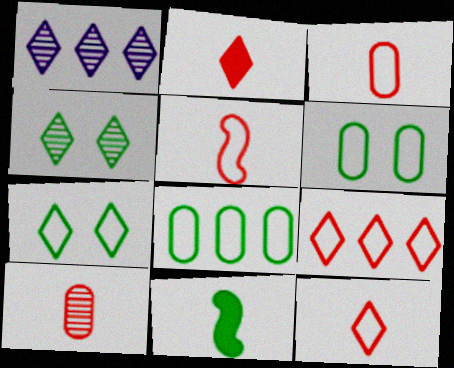[[1, 2, 7], 
[2, 5, 10], 
[3, 5, 12], 
[4, 8, 11]]